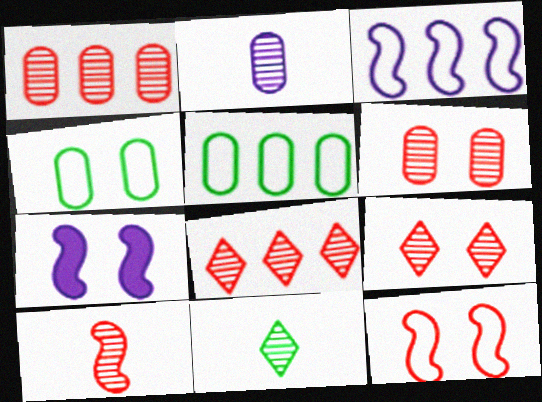[[1, 9, 10], 
[2, 10, 11], 
[4, 7, 9], 
[6, 8, 10]]